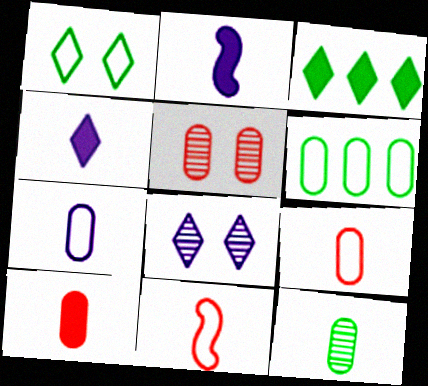[[4, 11, 12], 
[7, 10, 12]]